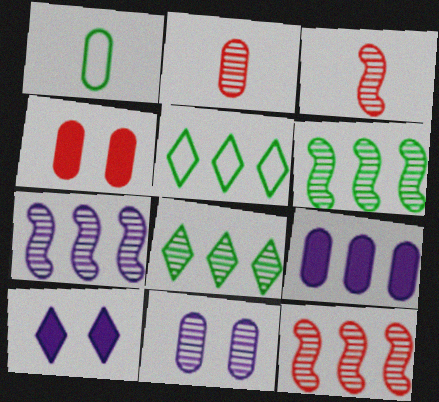[[1, 10, 12], 
[3, 8, 11], 
[5, 9, 12], 
[6, 7, 12]]